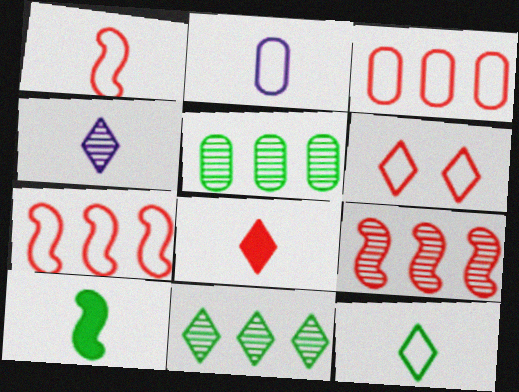[[1, 2, 12], 
[1, 3, 6], 
[4, 8, 12]]